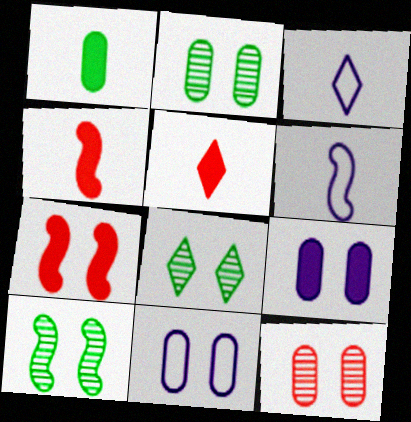[[2, 8, 10], 
[7, 8, 11]]